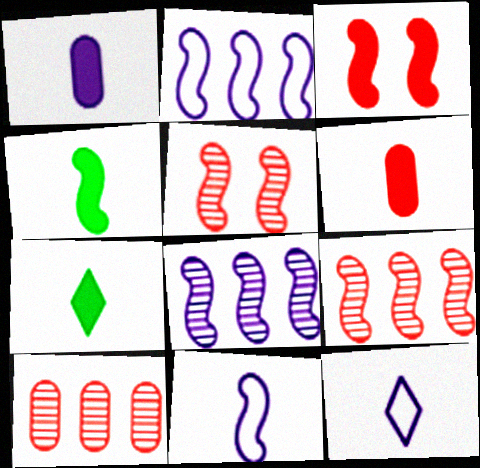[[2, 4, 5]]